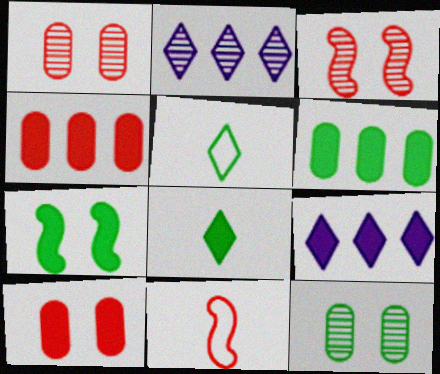[[6, 7, 8], 
[9, 11, 12]]